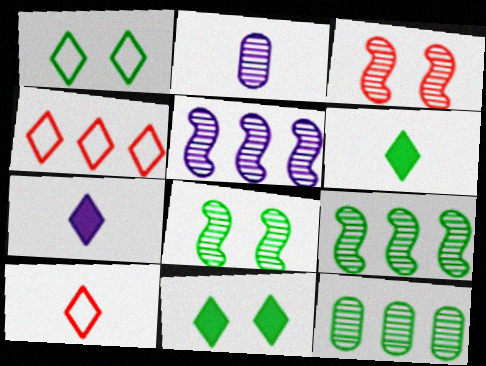[]